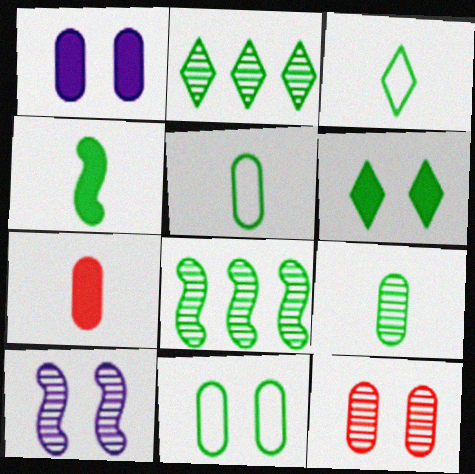[[1, 11, 12], 
[2, 3, 6], 
[2, 4, 11], 
[3, 4, 9], 
[5, 6, 8]]